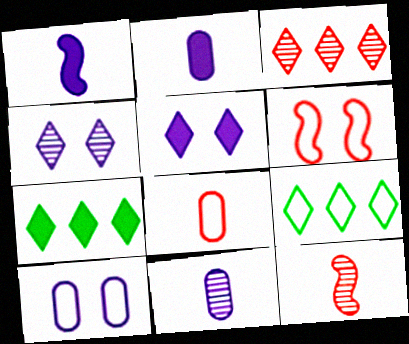[[6, 7, 11], 
[7, 10, 12]]